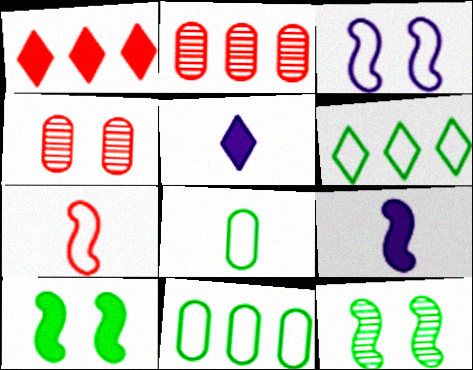[[1, 4, 7], 
[4, 6, 9]]